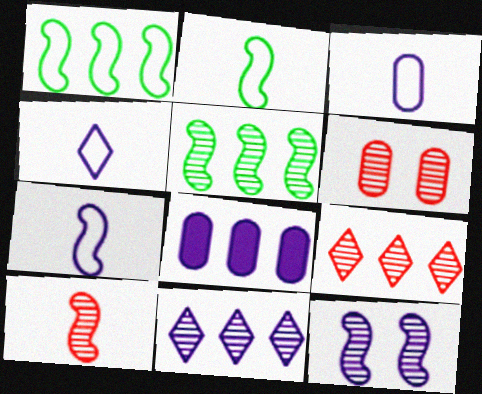[[1, 8, 9], 
[3, 4, 7], 
[4, 8, 12], 
[5, 10, 12], 
[6, 9, 10]]